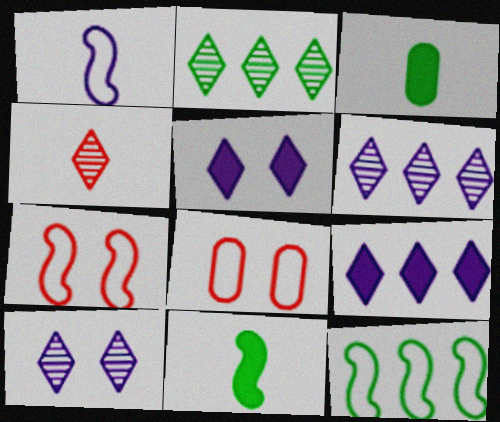[[1, 3, 4], 
[1, 7, 12], 
[2, 4, 10], 
[3, 6, 7], 
[6, 8, 11]]